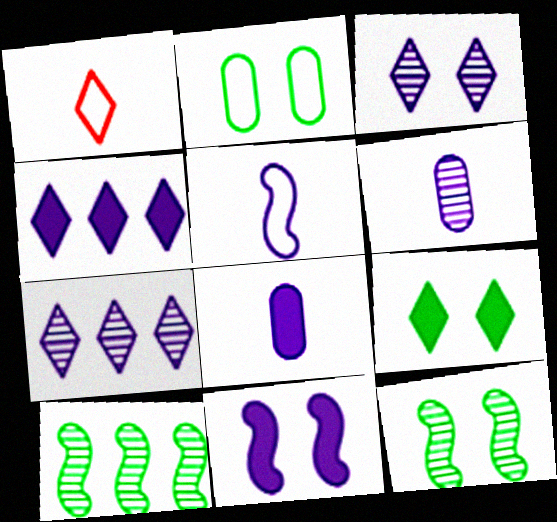[[1, 7, 9], 
[2, 9, 12], 
[4, 8, 11]]